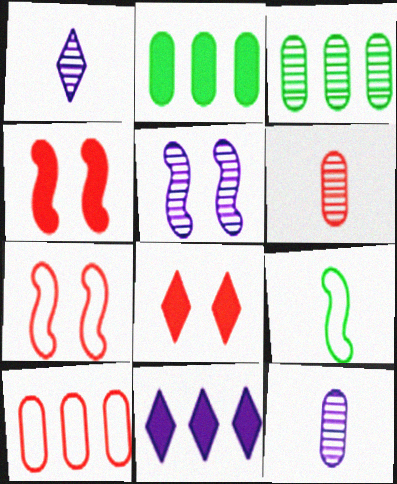[[1, 2, 7]]